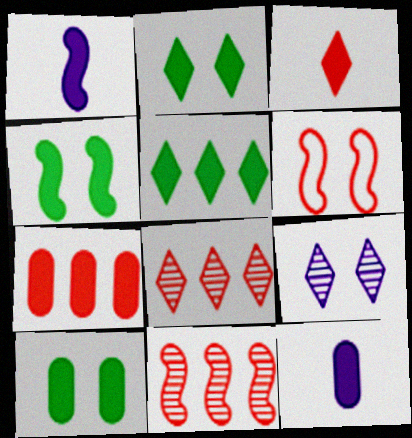[[1, 2, 7], 
[2, 4, 10], 
[6, 9, 10], 
[7, 10, 12]]